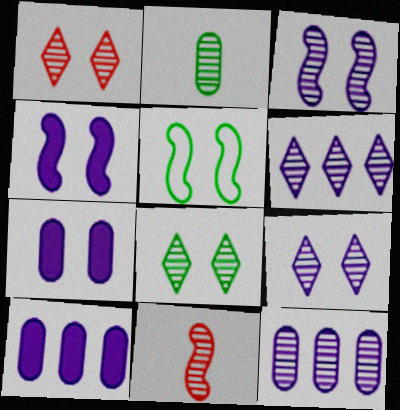[[1, 5, 7], 
[1, 8, 9], 
[8, 11, 12]]